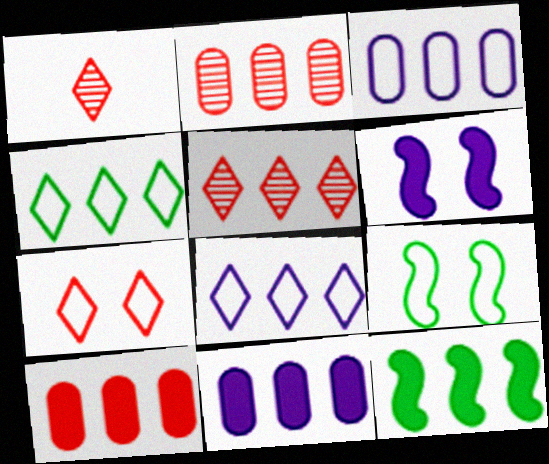[[1, 9, 11], 
[2, 8, 12], 
[3, 5, 12]]